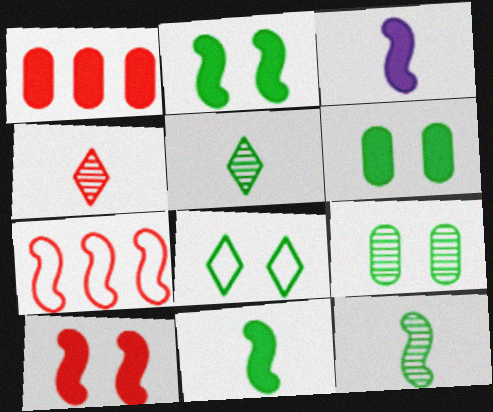[[2, 8, 9]]